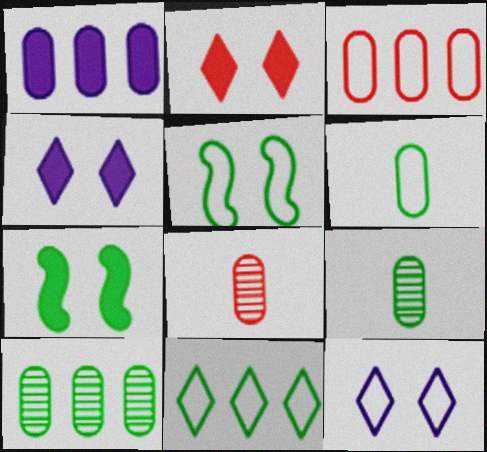[[1, 3, 10], 
[5, 6, 11], 
[7, 9, 11]]